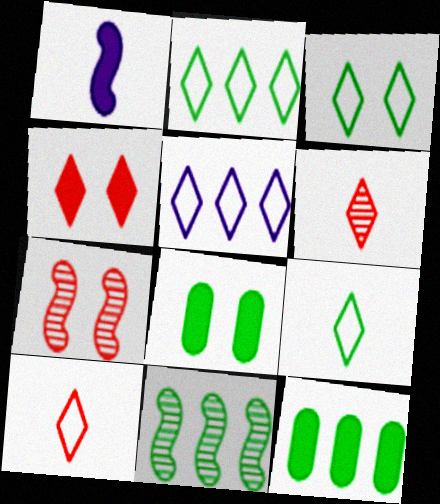[[1, 4, 12], 
[2, 3, 9], 
[2, 11, 12], 
[3, 5, 10], 
[8, 9, 11]]